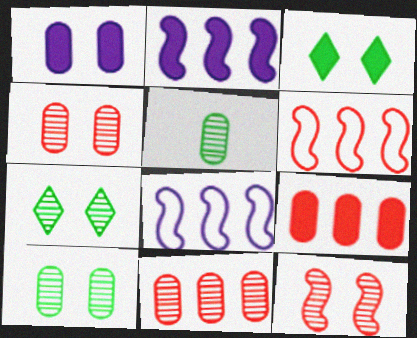[]